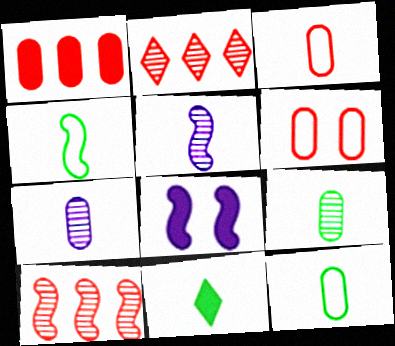[[1, 8, 11], 
[2, 8, 12], 
[3, 5, 11], 
[4, 8, 10], 
[4, 9, 11]]